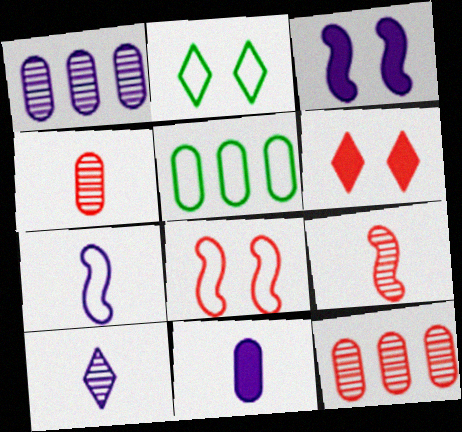[[7, 10, 11]]